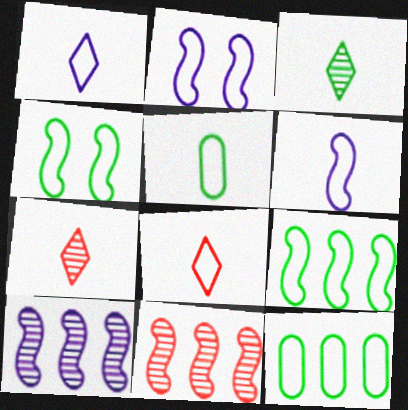[[2, 8, 12], 
[5, 6, 8]]